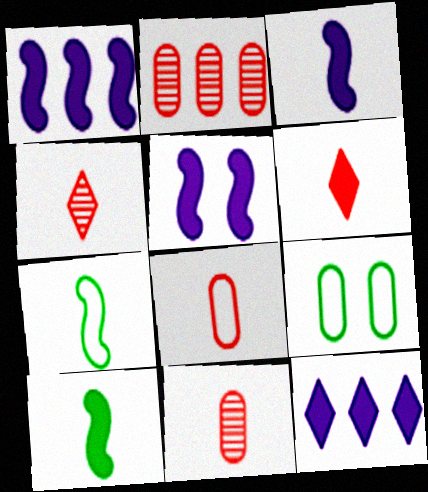[[1, 3, 5], 
[1, 4, 9]]